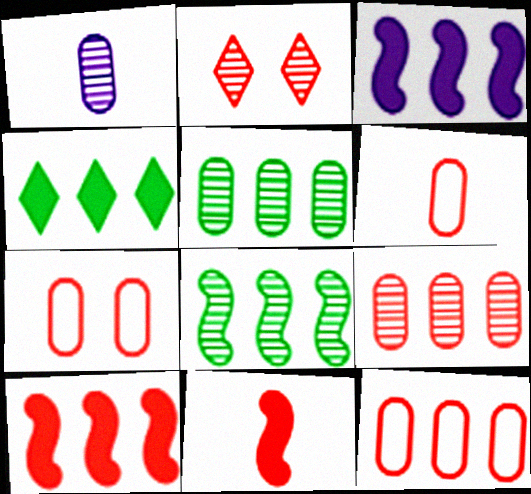[[1, 2, 8], 
[2, 6, 10], 
[2, 11, 12], 
[6, 7, 12]]